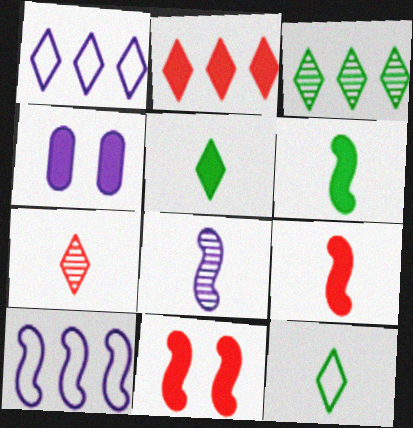[[1, 2, 3], 
[1, 4, 8], 
[2, 4, 6]]